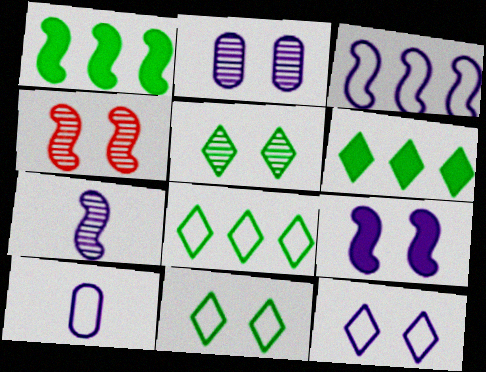[[2, 4, 5], 
[2, 9, 12], 
[3, 7, 9], 
[3, 10, 12], 
[4, 6, 10]]